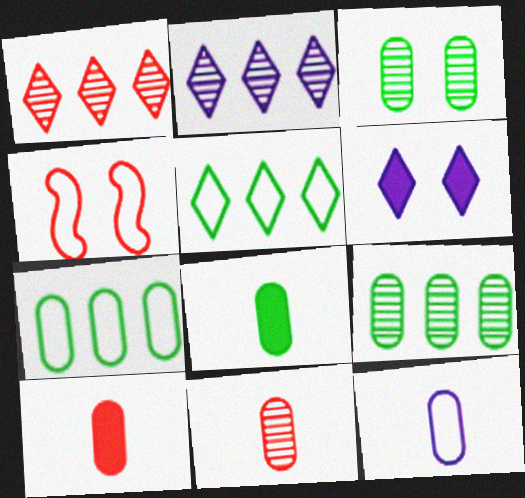[[1, 4, 10], 
[2, 4, 8], 
[3, 4, 6], 
[3, 7, 8], 
[4, 5, 12], 
[8, 11, 12]]